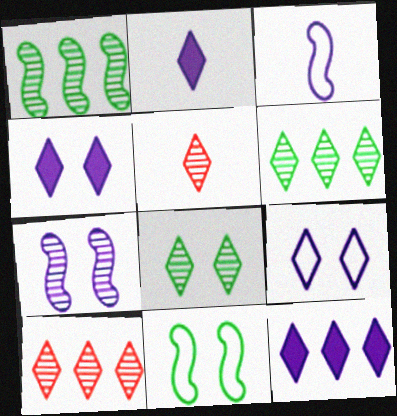[[2, 4, 12]]